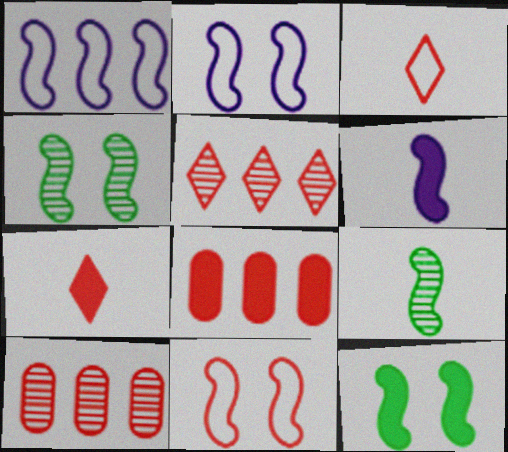[[7, 10, 11]]